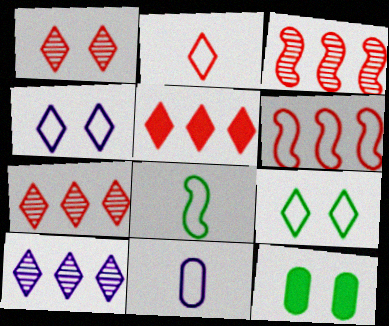[[1, 2, 5], 
[2, 8, 11], 
[6, 9, 11]]